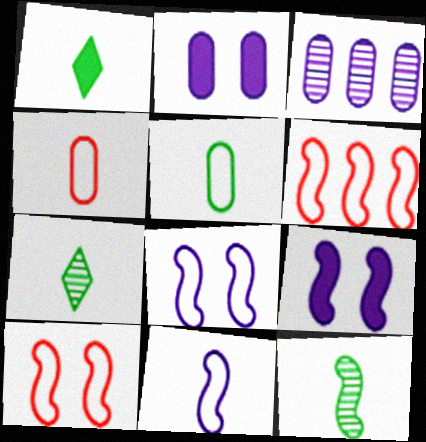[[1, 3, 10], 
[1, 5, 12], 
[2, 6, 7], 
[6, 9, 12]]